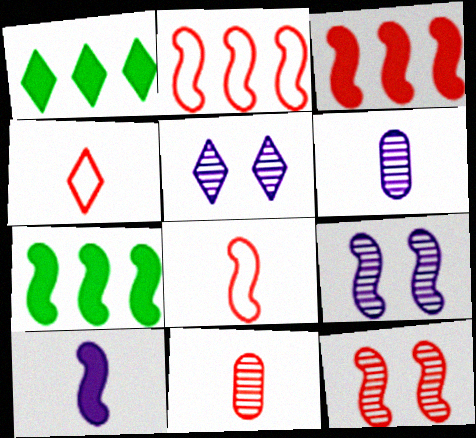[[1, 4, 5], 
[3, 8, 12], 
[7, 8, 9]]